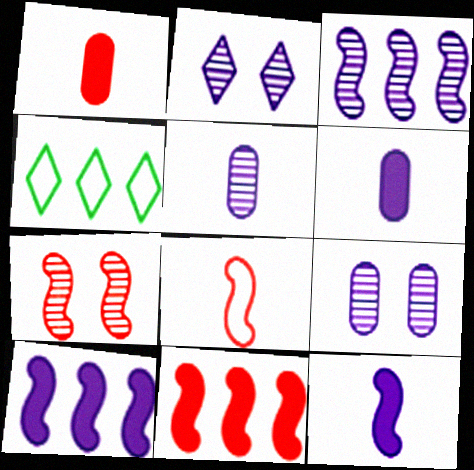[[2, 3, 5], 
[4, 6, 7], 
[7, 8, 11]]